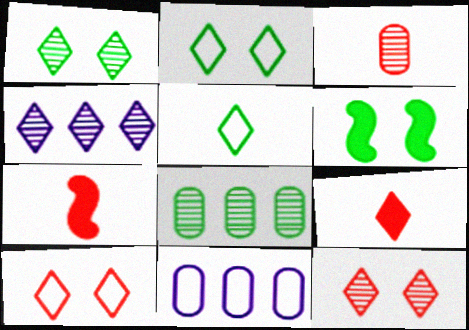[[1, 7, 11], 
[2, 4, 9], 
[5, 6, 8]]